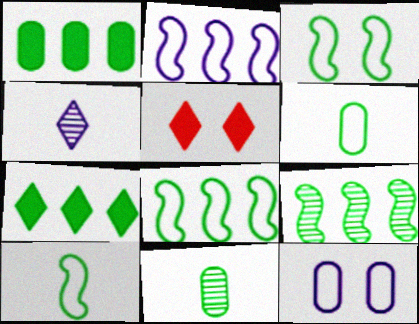[[2, 5, 11], 
[3, 7, 11], 
[3, 8, 10]]